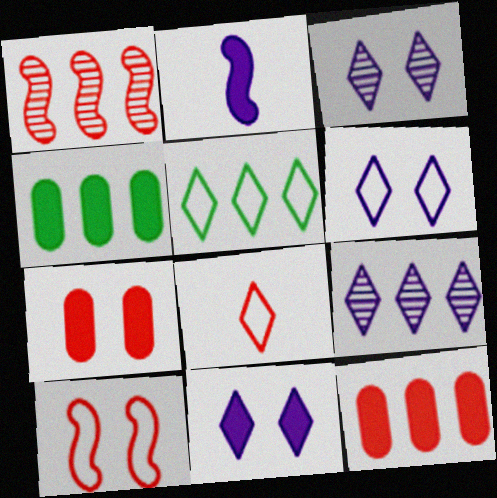[[1, 7, 8], 
[3, 6, 11], 
[5, 6, 8]]